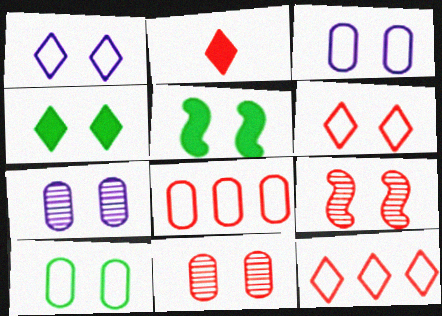[[1, 5, 11], 
[2, 8, 9], 
[3, 4, 9], 
[5, 6, 7]]